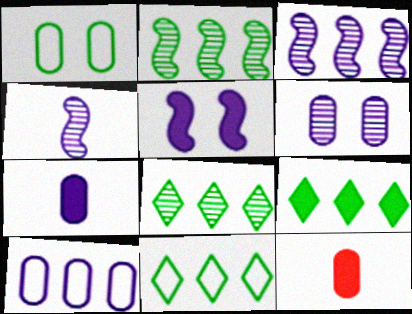[[5, 9, 12], 
[6, 7, 10], 
[8, 9, 11]]